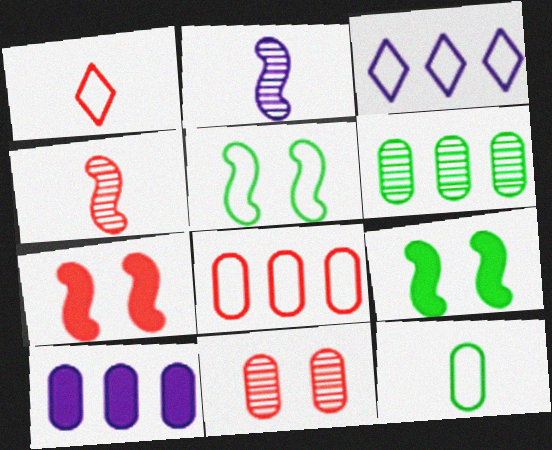[[6, 8, 10], 
[10, 11, 12]]